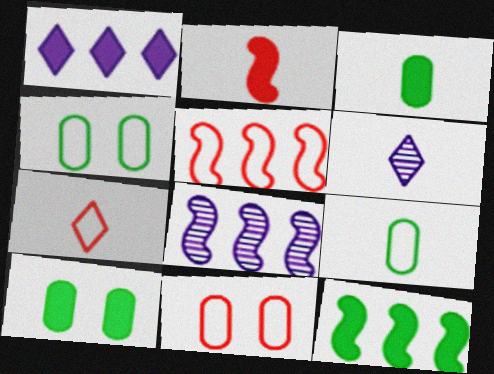[[1, 2, 10], 
[2, 6, 9], 
[5, 6, 10], 
[5, 7, 11], 
[5, 8, 12], 
[6, 11, 12], 
[7, 8, 10]]